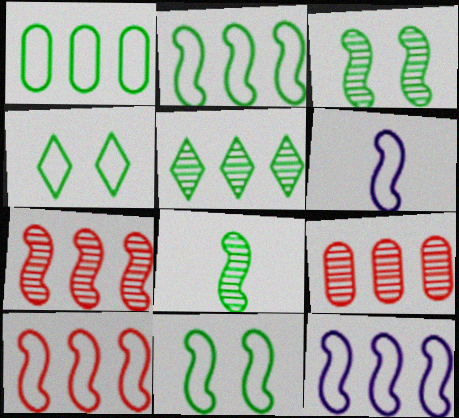[[2, 10, 12], 
[6, 10, 11]]